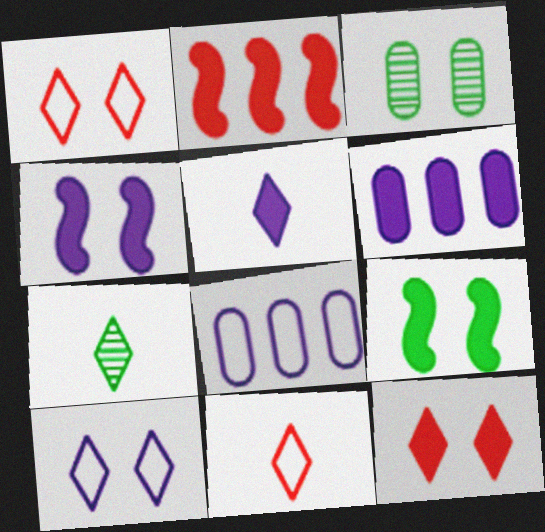[[1, 3, 4], 
[4, 5, 6], 
[5, 7, 11]]